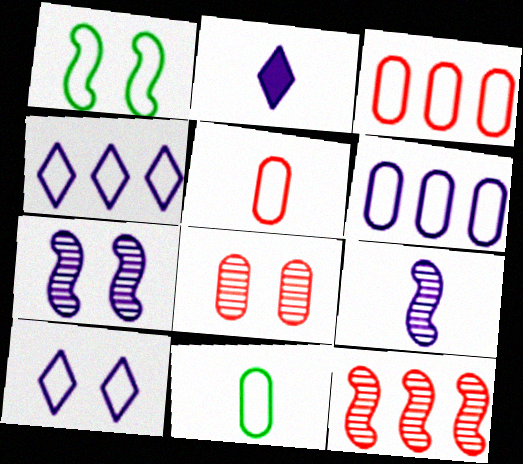[[1, 4, 5], 
[2, 6, 7]]